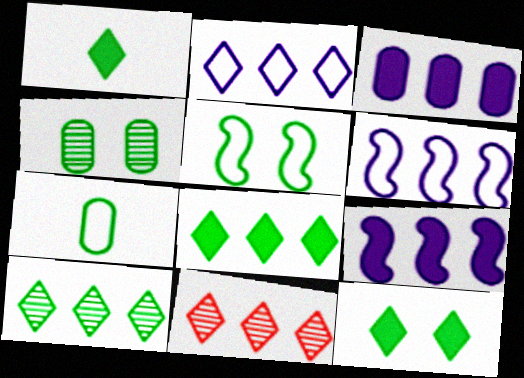[[1, 8, 12], 
[2, 8, 11], 
[4, 5, 12]]